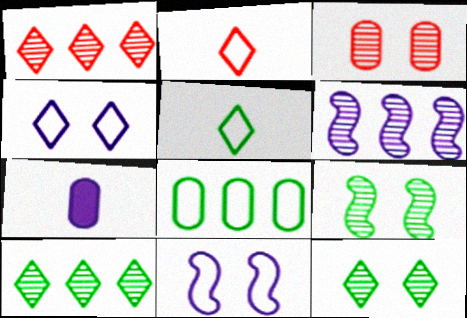[[2, 8, 11], 
[3, 7, 8], 
[4, 6, 7]]